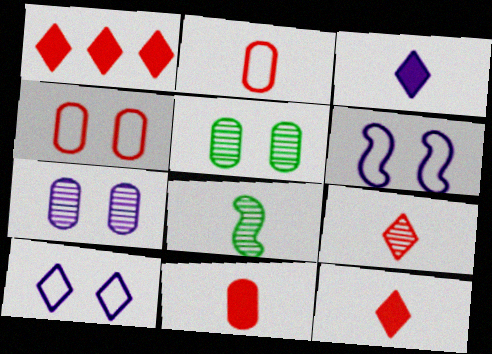[[2, 3, 8]]